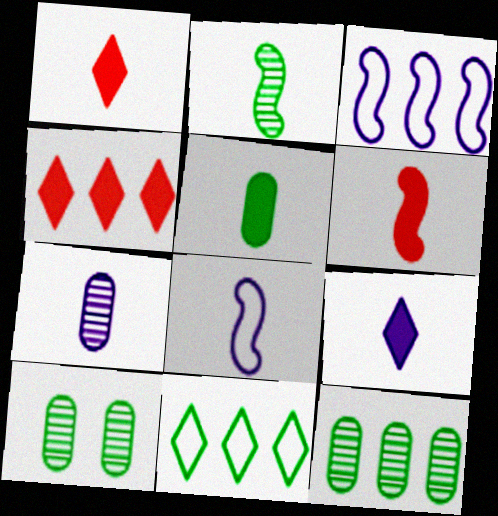[[1, 3, 10], 
[2, 6, 8], 
[3, 4, 12], 
[4, 8, 10], 
[5, 6, 9], 
[7, 8, 9]]